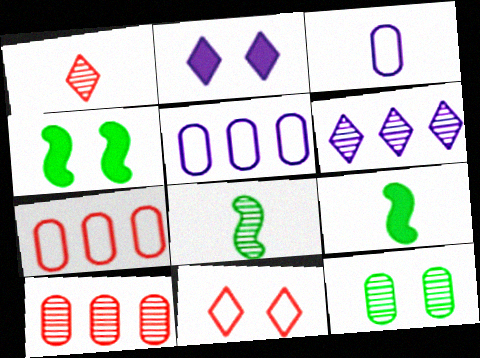[[1, 3, 9], 
[1, 4, 5], 
[2, 7, 8]]